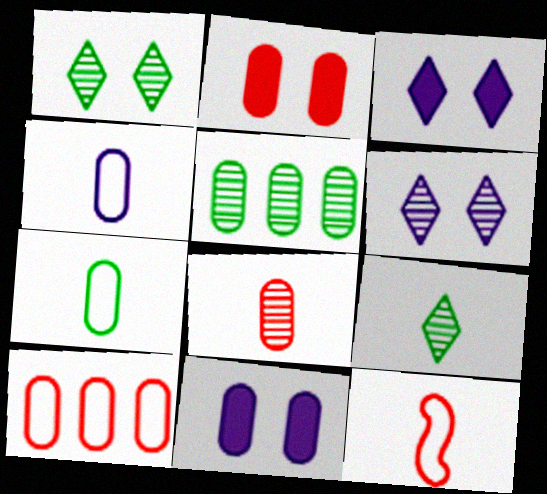[[2, 4, 5], 
[2, 8, 10], 
[3, 5, 12]]